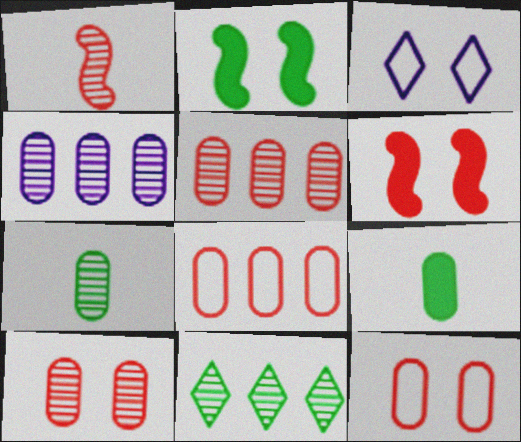[[2, 3, 10], 
[4, 7, 10], 
[4, 9, 12]]